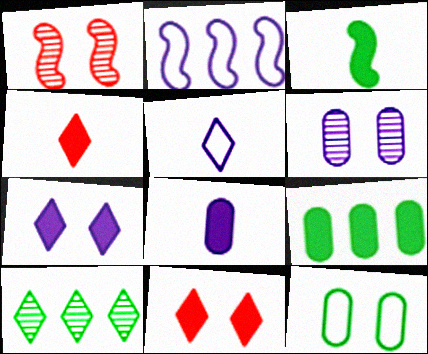[[1, 2, 3], 
[1, 5, 9], 
[1, 7, 12], 
[3, 4, 8], 
[3, 10, 12], 
[5, 10, 11]]